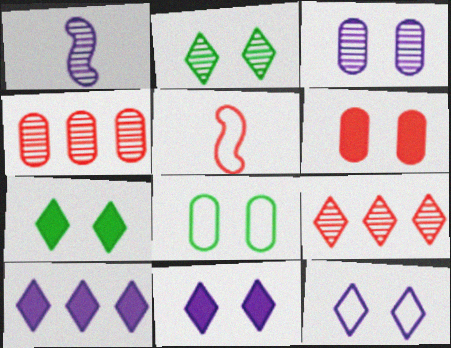[[1, 2, 4], 
[3, 6, 8], 
[5, 6, 9]]